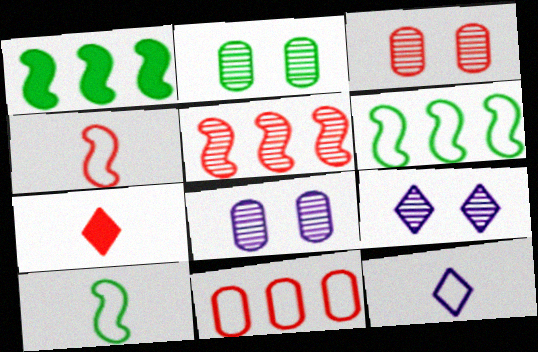[[1, 3, 12], 
[2, 3, 8], 
[6, 7, 8]]